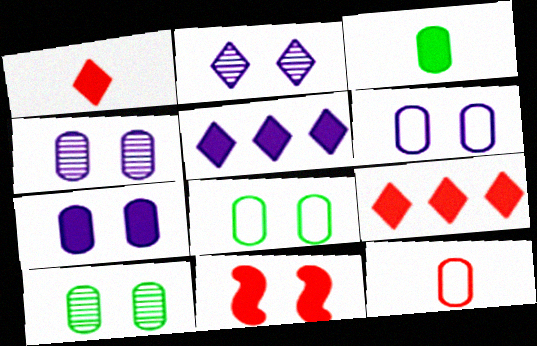[[2, 8, 11], 
[3, 5, 11], 
[4, 6, 7]]